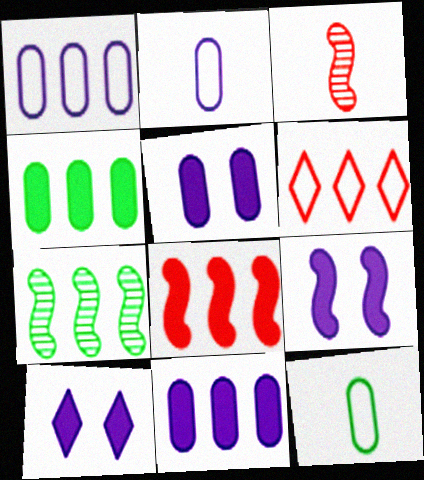[[5, 9, 10], 
[6, 7, 11]]